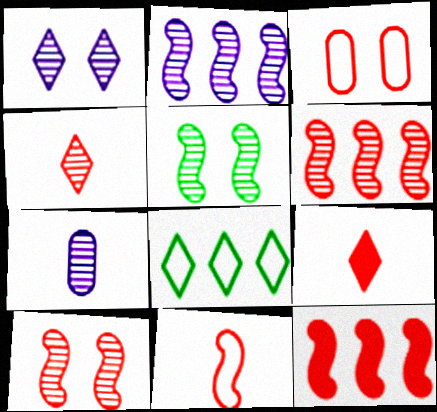[[1, 2, 7], 
[1, 8, 9], 
[3, 4, 12], 
[3, 6, 9], 
[10, 11, 12]]